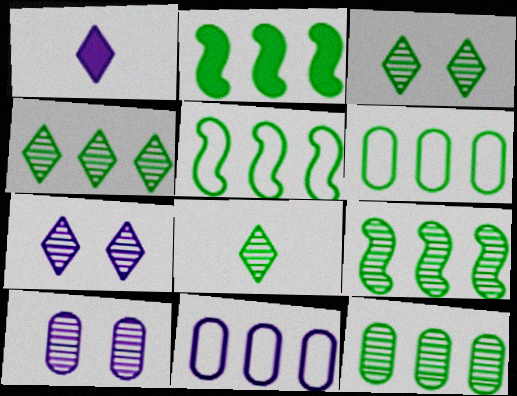[[2, 4, 6], 
[2, 5, 9], 
[3, 4, 8], 
[4, 9, 12]]